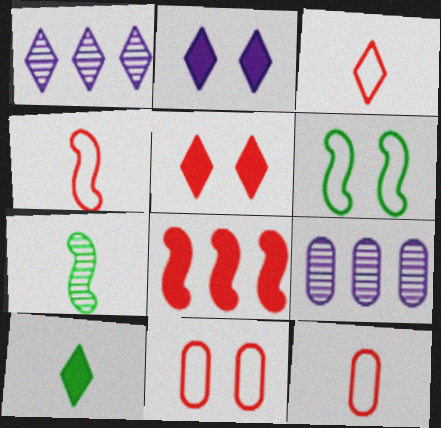[[3, 4, 12]]